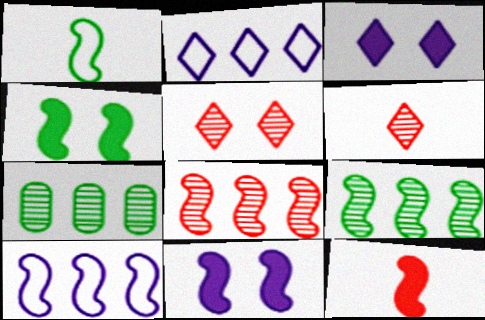[[1, 4, 9], 
[1, 8, 11]]